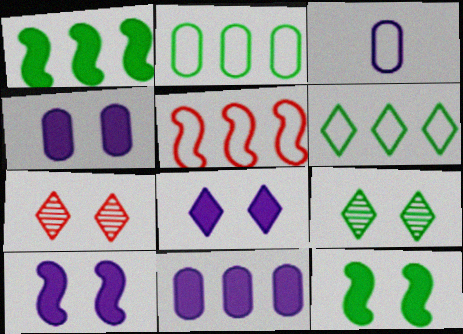[[1, 3, 7], 
[4, 8, 10]]